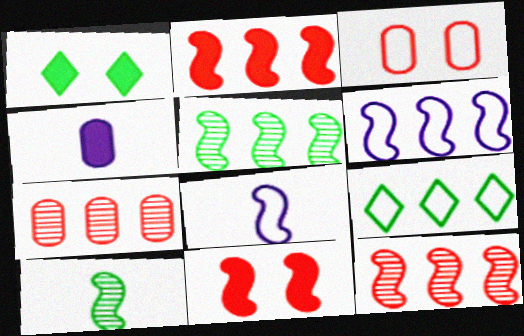[[1, 2, 4], 
[1, 7, 8], 
[2, 5, 6], 
[3, 8, 9], 
[5, 8, 11], 
[6, 10, 11]]